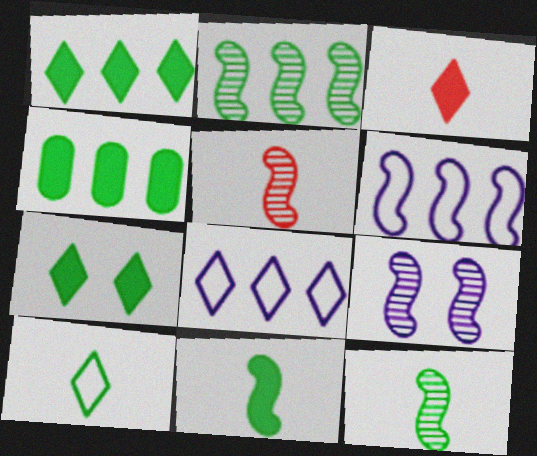[[2, 5, 9], 
[4, 7, 11]]